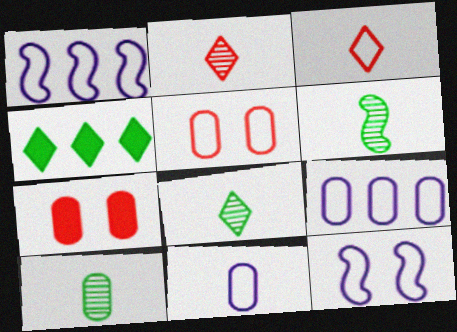[[1, 7, 8], 
[6, 8, 10], 
[7, 9, 10]]